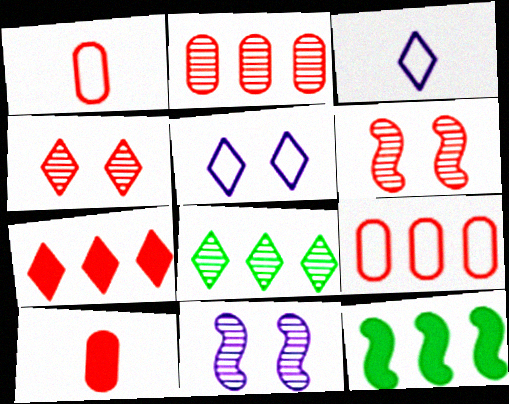[[1, 6, 7]]